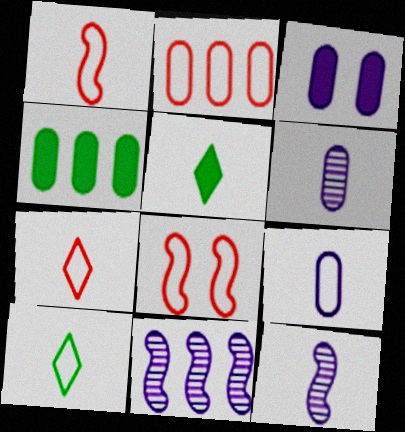[[1, 5, 6], 
[1, 9, 10], 
[2, 7, 8]]